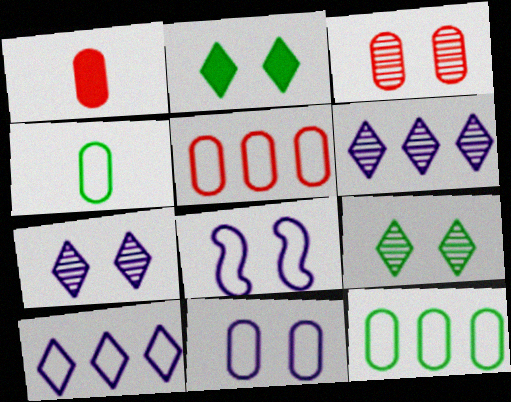[[1, 3, 5], 
[2, 3, 8], 
[4, 5, 11]]